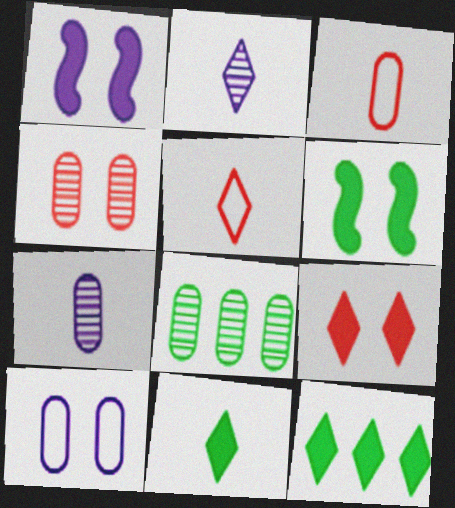[[1, 5, 8], 
[2, 5, 11], 
[4, 7, 8]]